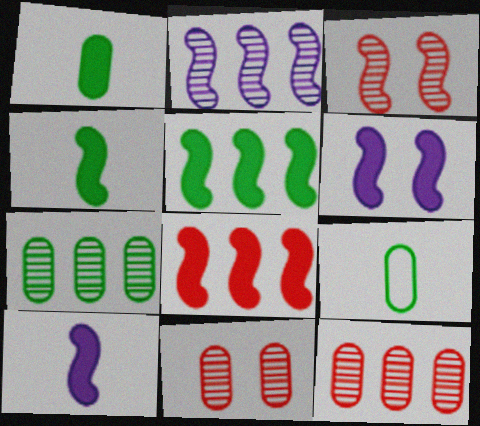[[4, 6, 8]]